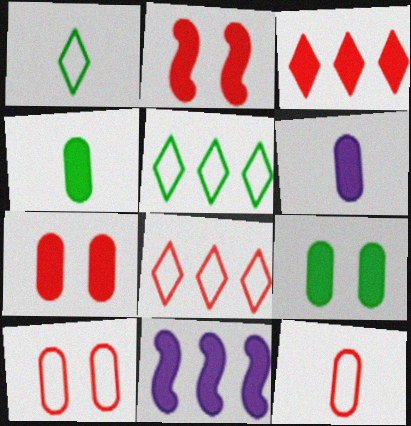[]